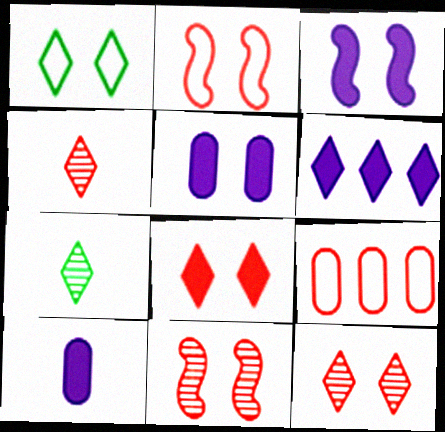[[1, 4, 6], 
[1, 5, 11], 
[3, 6, 10], 
[3, 7, 9]]